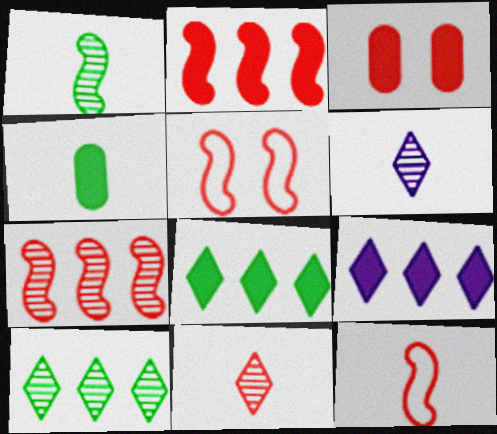[[4, 6, 12]]